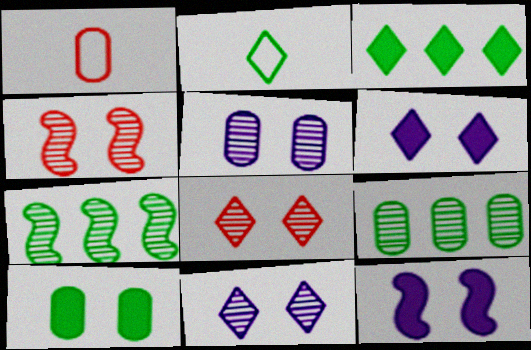[[1, 6, 7], 
[2, 7, 10]]